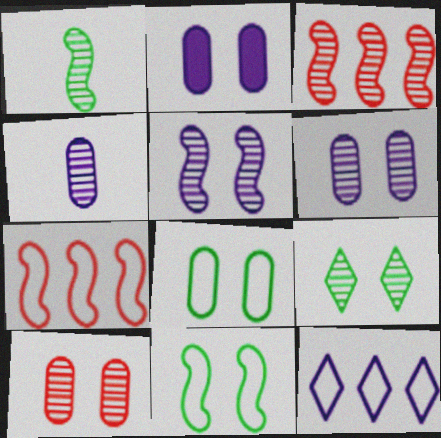[[1, 3, 5], 
[2, 8, 10], 
[3, 4, 9], 
[5, 9, 10]]